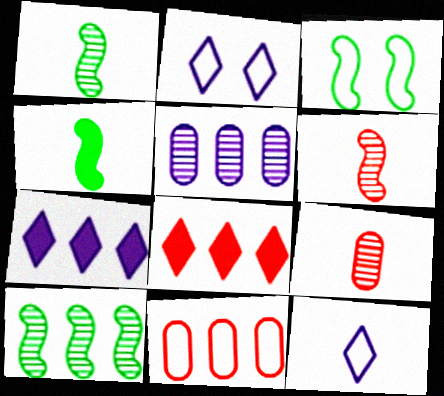[[3, 4, 10], 
[3, 7, 9], 
[3, 11, 12], 
[4, 9, 12], 
[7, 10, 11]]